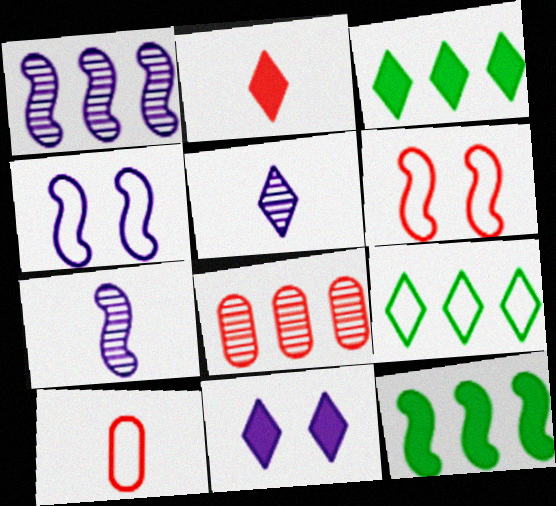[[2, 3, 11], 
[2, 6, 8], 
[4, 9, 10], 
[6, 7, 12]]